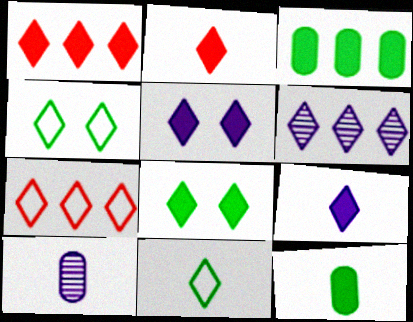[[1, 8, 9], 
[2, 4, 6]]